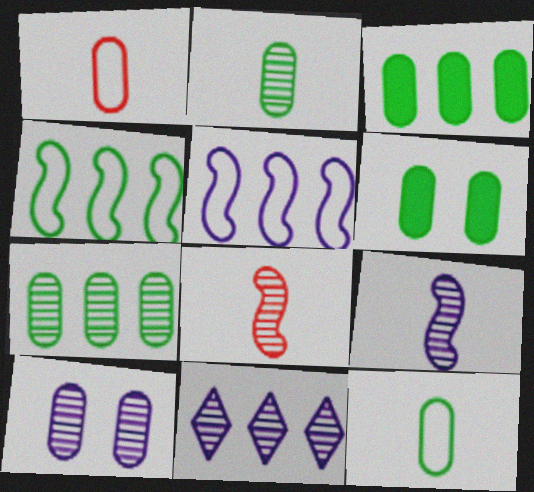[[1, 3, 10], 
[6, 7, 12], 
[9, 10, 11]]